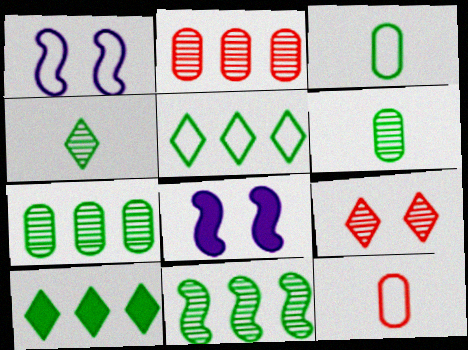[[1, 5, 12]]